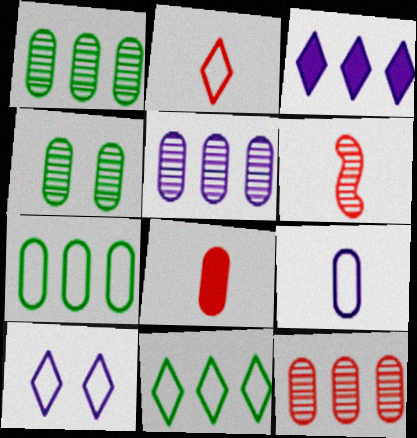[[1, 5, 12], 
[2, 6, 8], 
[2, 10, 11]]